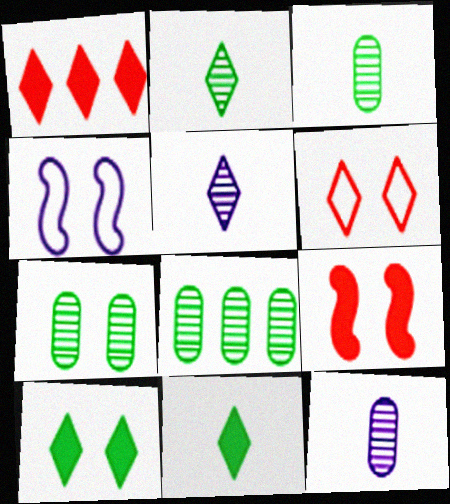[[1, 3, 4], 
[3, 7, 8]]